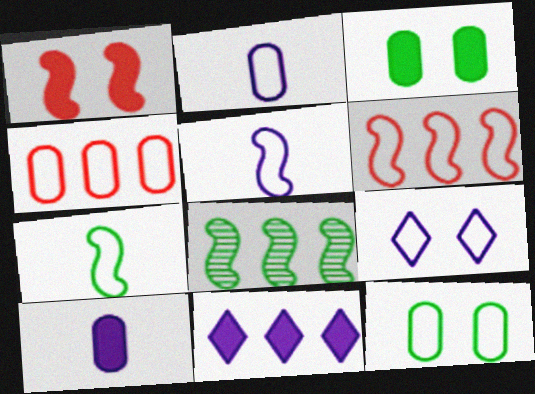[[1, 5, 8], 
[2, 4, 12], 
[4, 7, 9], 
[4, 8, 11]]